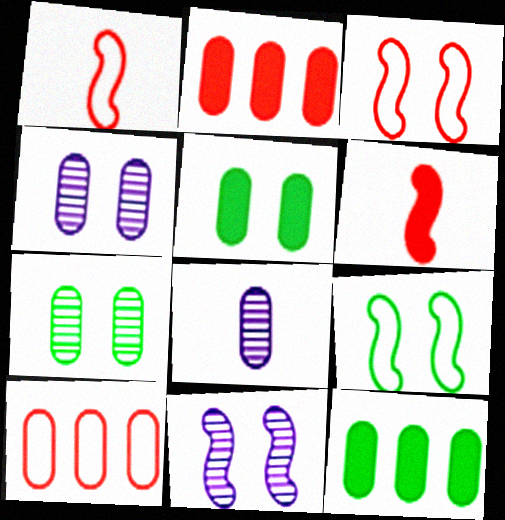[[5, 8, 10]]